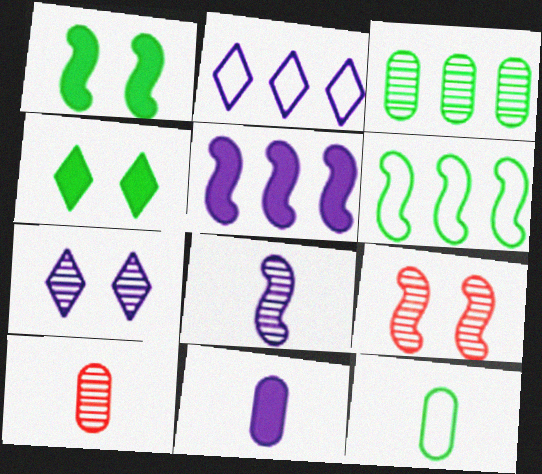[[1, 2, 10], 
[10, 11, 12]]